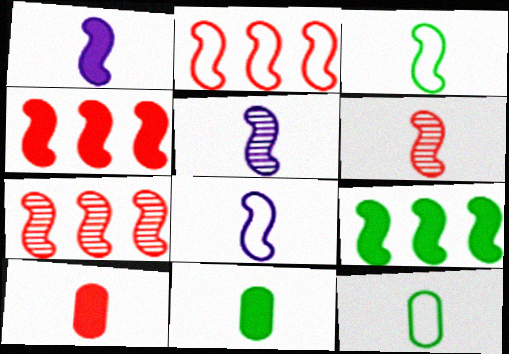[[1, 3, 6], 
[1, 5, 8], 
[2, 4, 7]]